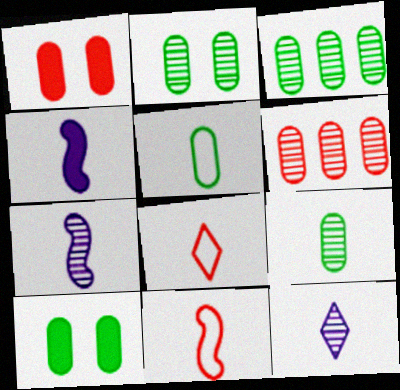[[2, 3, 9], 
[3, 5, 10], 
[4, 8, 9]]